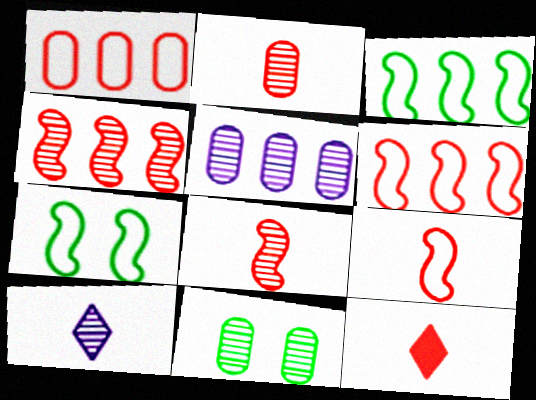[[2, 5, 11], 
[2, 9, 12], 
[4, 10, 11], 
[5, 7, 12]]